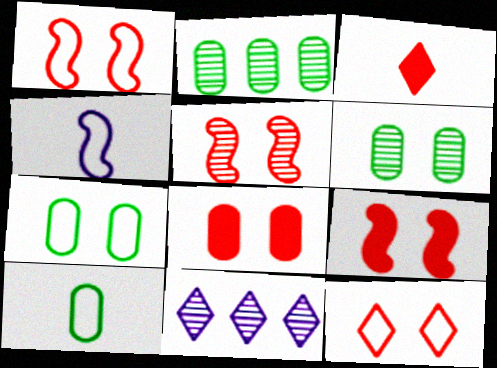[[1, 5, 9], 
[5, 8, 12], 
[9, 10, 11]]